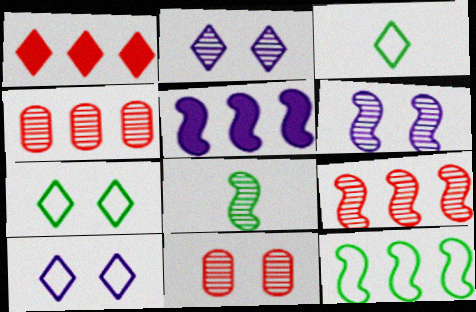[[1, 2, 3], 
[2, 4, 8], 
[3, 5, 11], 
[5, 9, 12], 
[6, 8, 9]]